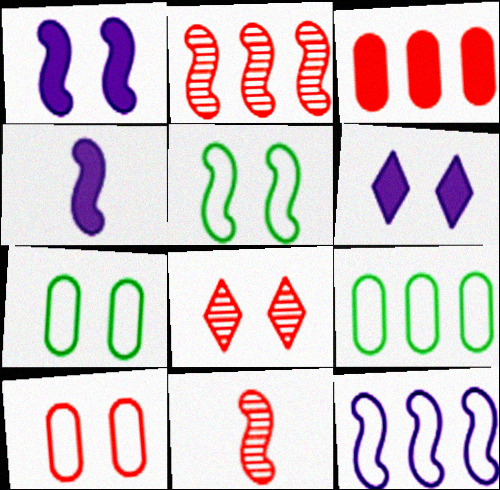[[1, 7, 8], 
[2, 4, 5], 
[4, 8, 9], 
[6, 9, 11]]